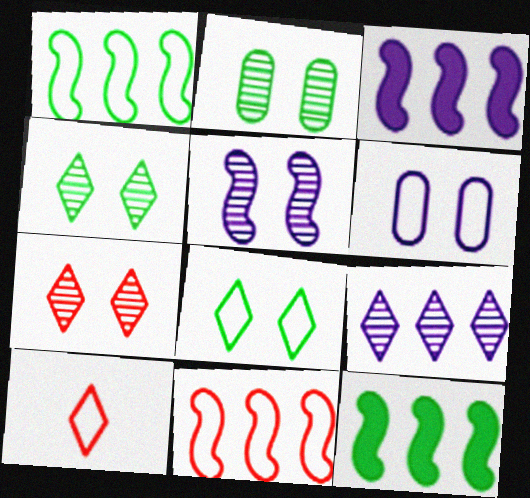[[1, 6, 10], 
[2, 3, 10], 
[2, 5, 7]]